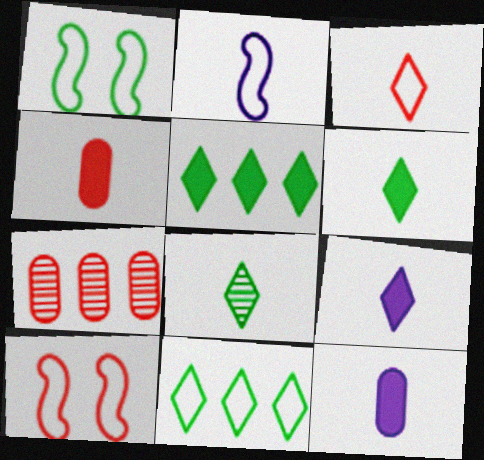[[1, 7, 9], 
[2, 4, 8], 
[3, 8, 9]]